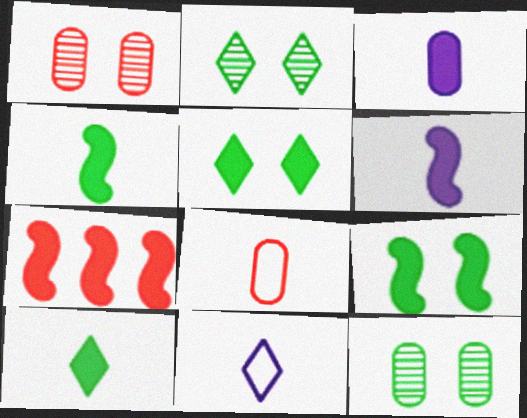[[3, 5, 7], 
[6, 7, 9], 
[7, 11, 12]]